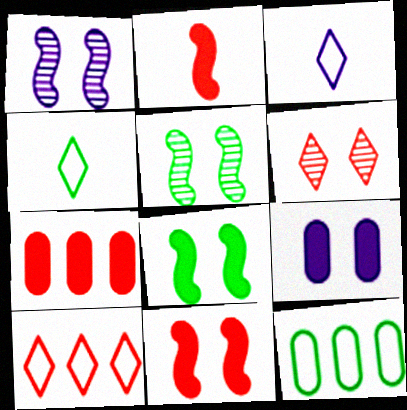[[1, 4, 7], 
[3, 5, 7]]